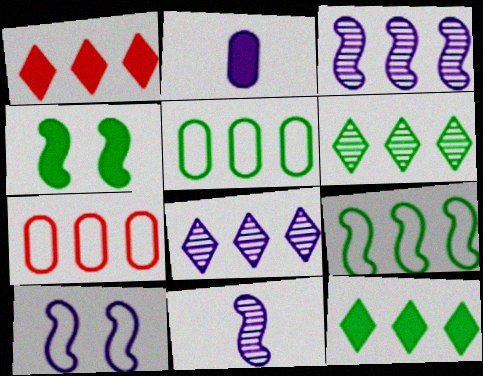[[1, 2, 4], 
[1, 3, 5], 
[2, 8, 10], 
[3, 7, 12]]